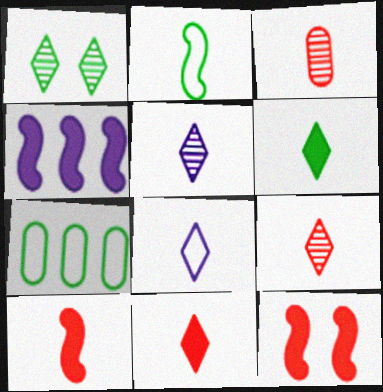[[5, 7, 12], 
[6, 8, 9]]